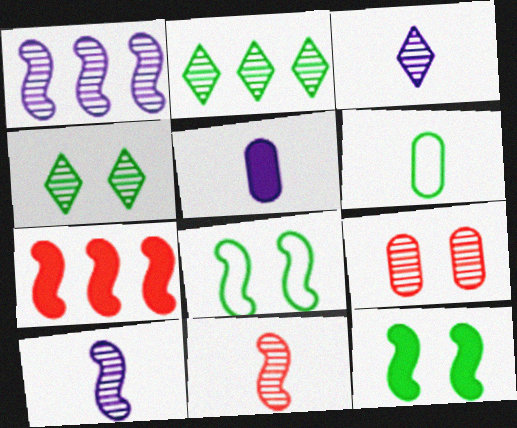[[2, 6, 12], 
[2, 9, 10], 
[7, 8, 10]]